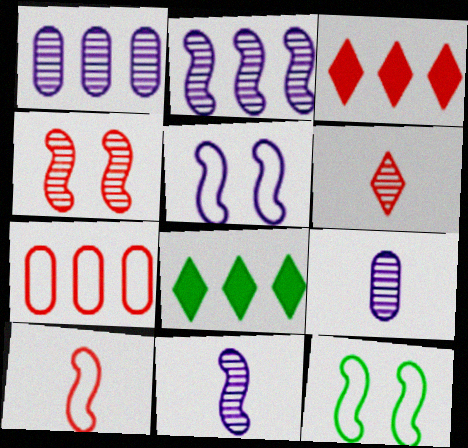[[2, 7, 8], 
[3, 9, 12]]